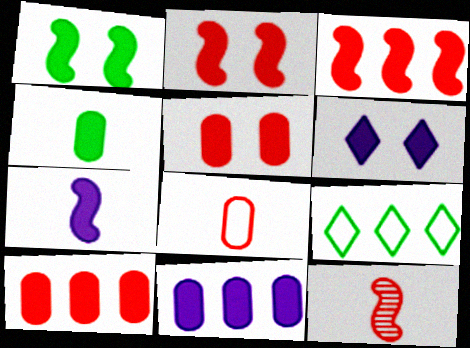[[1, 3, 7], 
[1, 5, 6], 
[3, 4, 6], 
[4, 5, 11], 
[6, 7, 11]]